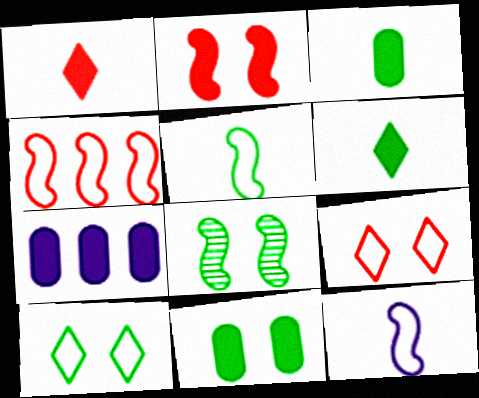[[2, 6, 7], 
[8, 10, 11]]